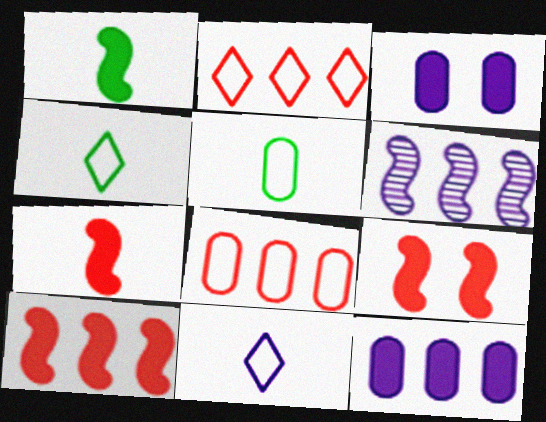[[3, 6, 11], 
[7, 9, 10]]